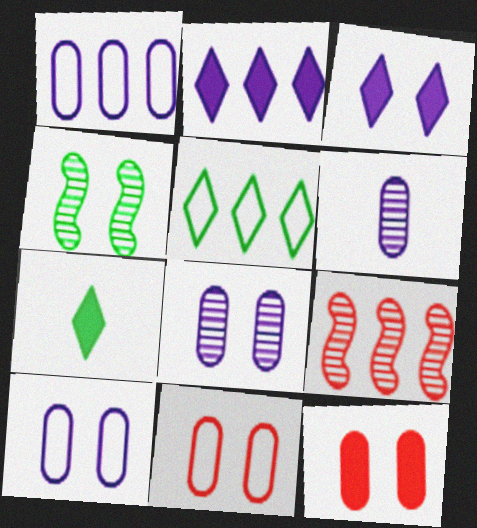[[3, 4, 11], 
[7, 9, 10]]